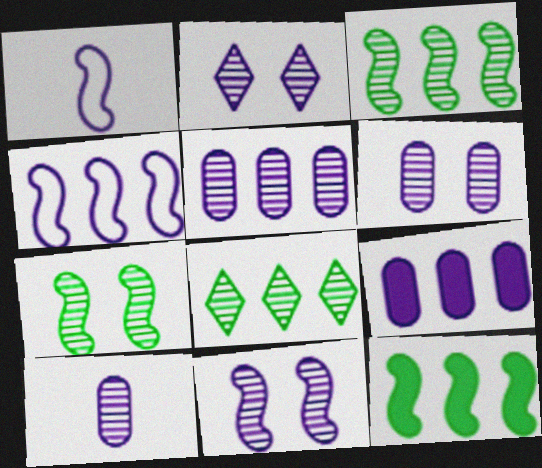[[1, 2, 9], 
[2, 6, 11], 
[5, 6, 10]]